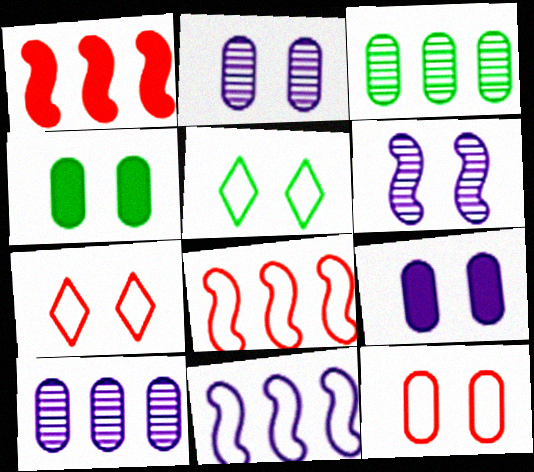[[2, 4, 12], 
[4, 6, 7]]